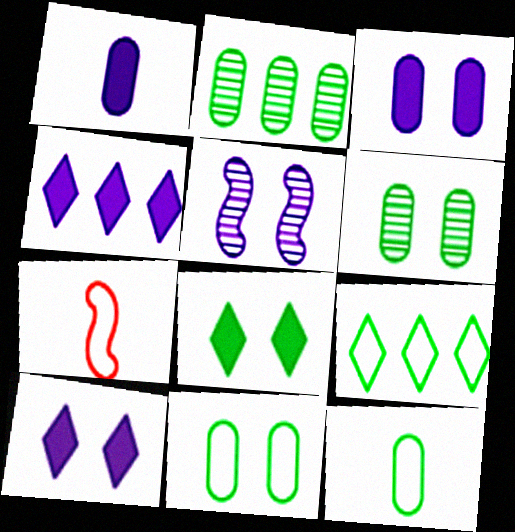[[2, 7, 10], 
[4, 6, 7]]